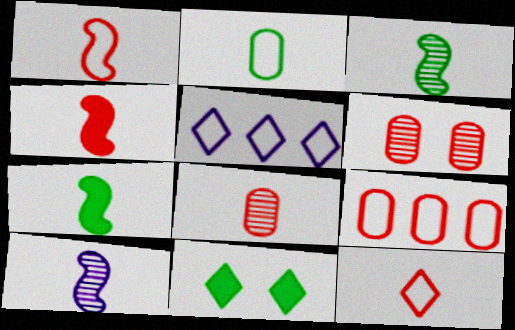[[1, 7, 10], 
[4, 8, 12], 
[5, 6, 7], 
[9, 10, 11]]